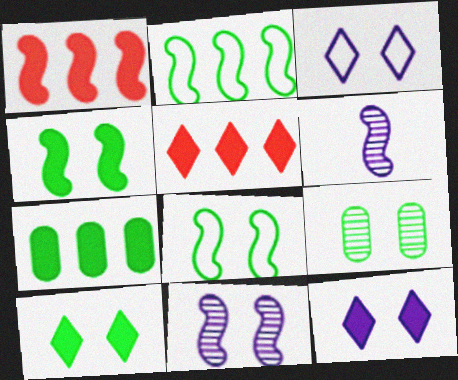[[1, 6, 8], 
[8, 9, 10]]